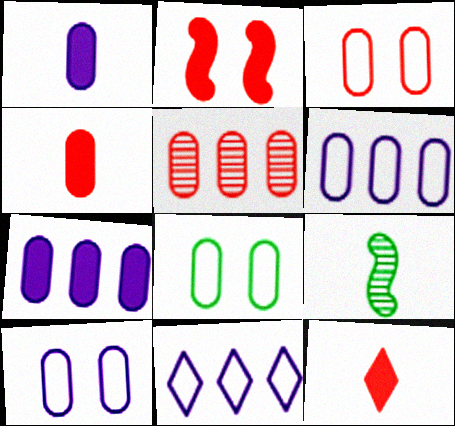[[1, 5, 8], 
[3, 4, 5], 
[3, 8, 10]]